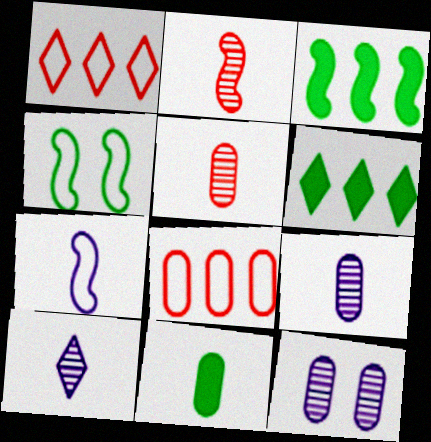[[8, 11, 12]]